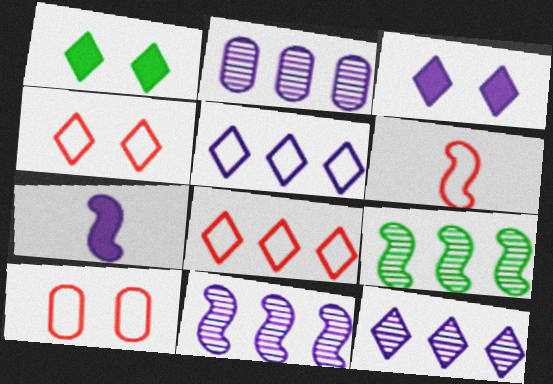[[1, 2, 6], 
[2, 11, 12], 
[6, 8, 10]]